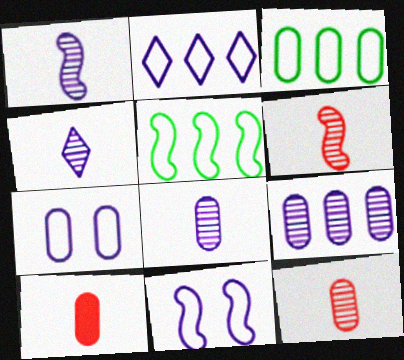[[1, 4, 8]]